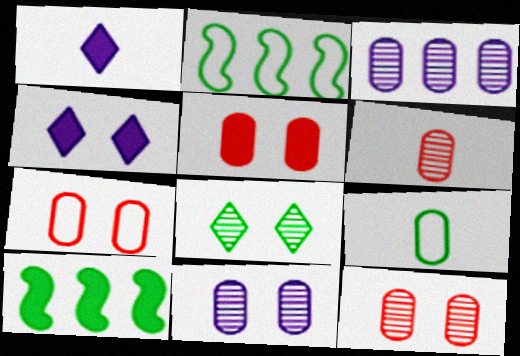[[1, 2, 12], 
[1, 5, 10], 
[2, 4, 6], 
[3, 5, 9], 
[5, 7, 12], 
[8, 9, 10]]